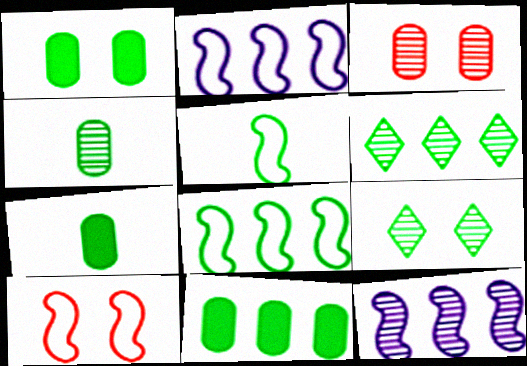[[1, 5, 6], 
[1, 7, 11], 
[2, 5, 10], 
[5, 9, 11], 
[6, 8, 11], 
[7, 8, 9]]